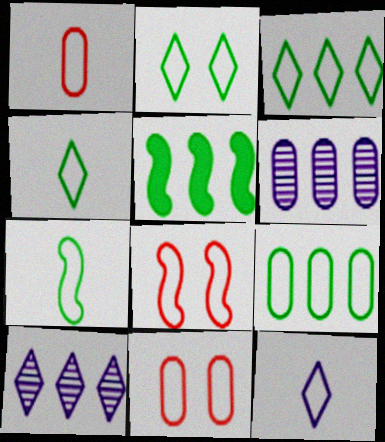[[1, 7, 12], 
[2, 3, 4], 
[2, 7, 9], 
[8, 9, 12]]